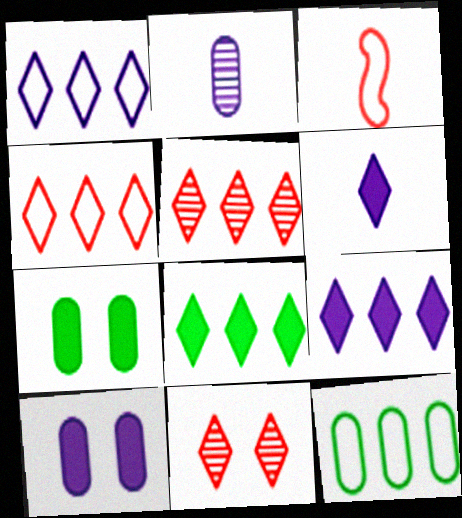[[1, 5, 8]]